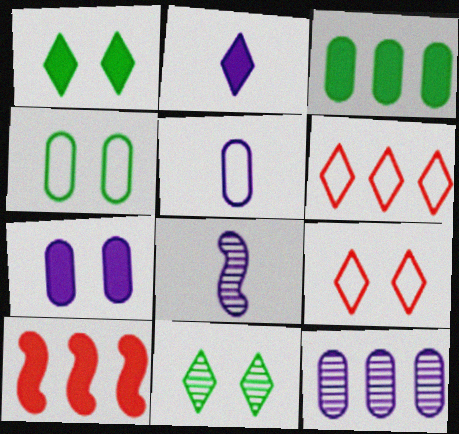[[2, 5, 8], 
[2, 6, 11], 
[3, 8, 9], 
[5, 7, 12], 
[5, 10, 11]]